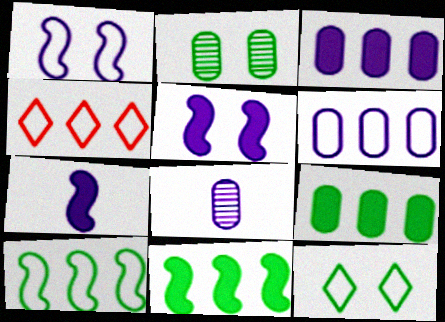[[2, 4, 7], 
[4, 6, 10]]